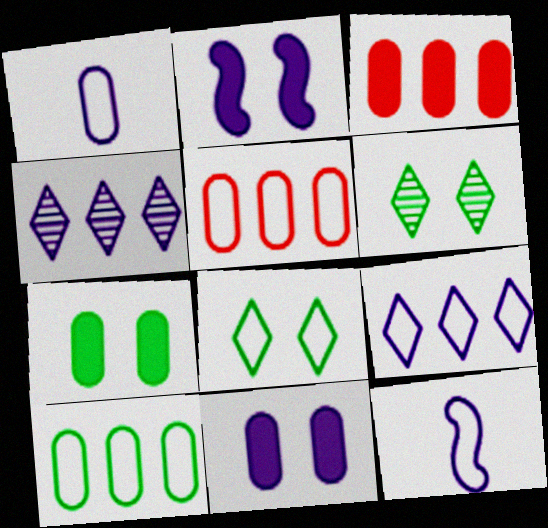[[1, 2, 4], 
[3, 6, 12], 
[4, 11, 12], 
[5, 8, 12]]